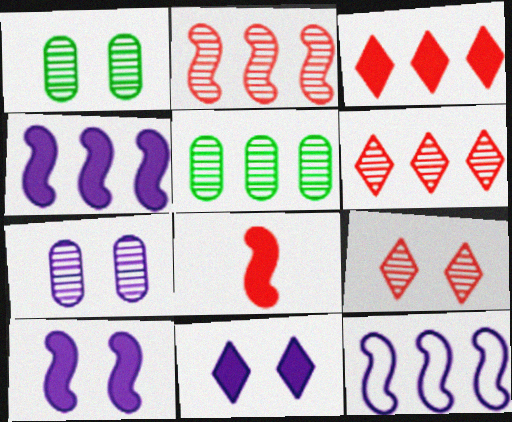[[3, 5, 12]]